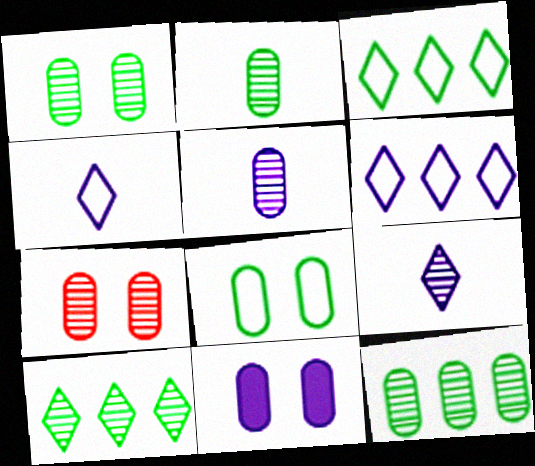[[1, 2, 12], 
[5, 7, 12], 
[7, 8, 11]]